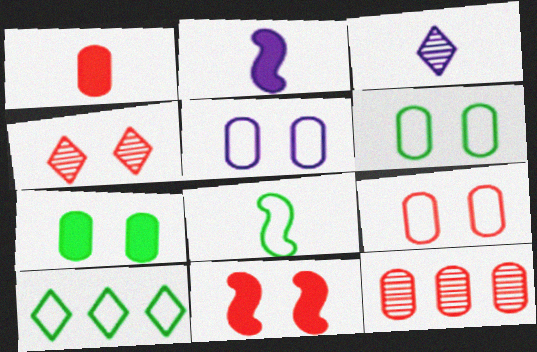[[1, 3, 8], 
[1, 9, 12], 
[4, 9, 11], 
[5, 6, 9], 
[6, 8, 10]]